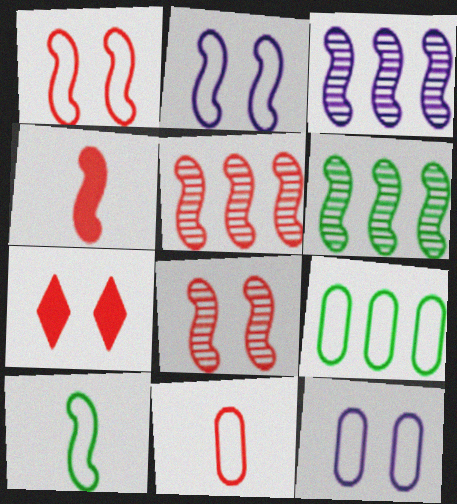[[1, 4, 5], 
[2, 4, 6], 
[3, 5, 6], 
[5, 7, 11], 
[9, 11, 12]]